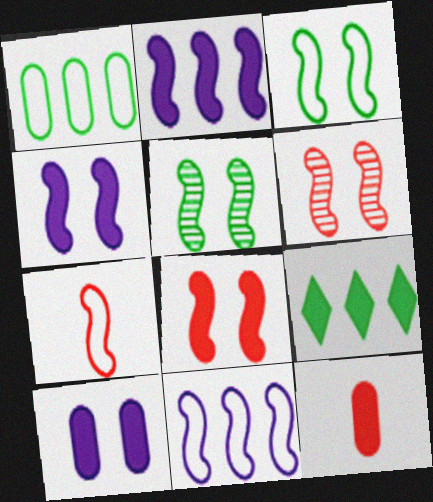[[2, 5, 7], 
[3, 4, 6], 
[3, 7, 11], 
[4, 9, 12]]